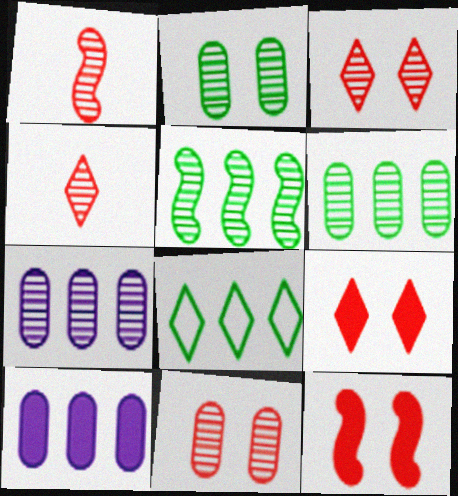[]